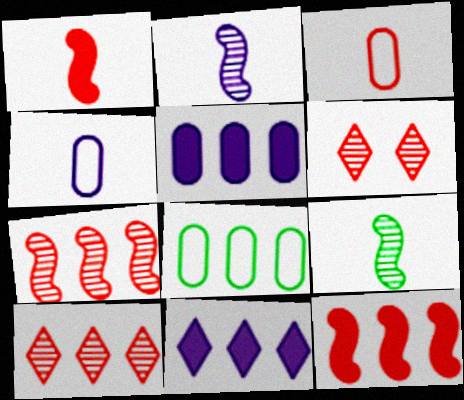[[3, 6, 12], 
[7, 8, 11]]